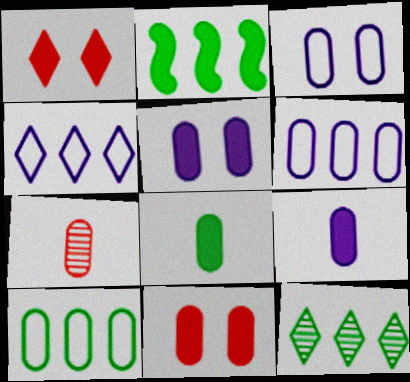[[1, 2, 9], 
[2, 10, 12], 
[5, 7, 10]]